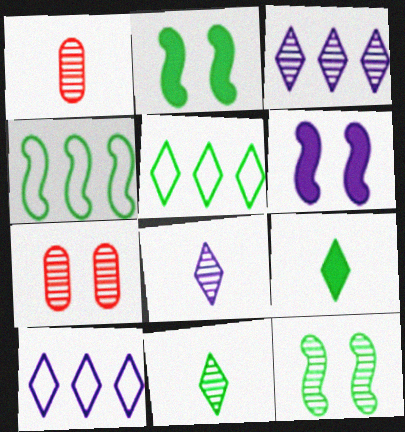[[1, 2, 10], 
[1, 3, 12], 
[1, 5, 6]]